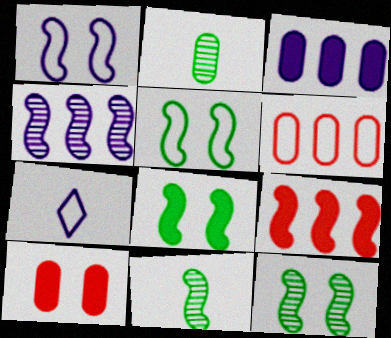[[1, 9, 11], 
[5, 6, 7], 
[5, 8, 12]]